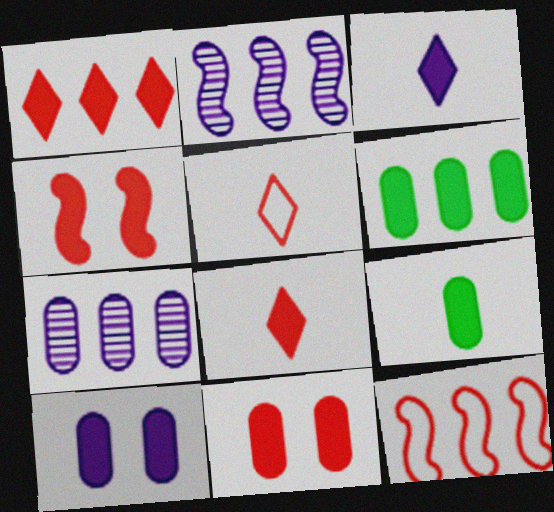[[3, 4, 6]]